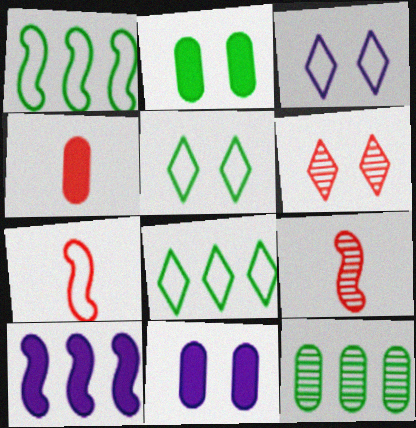[[8, 9, 11]]